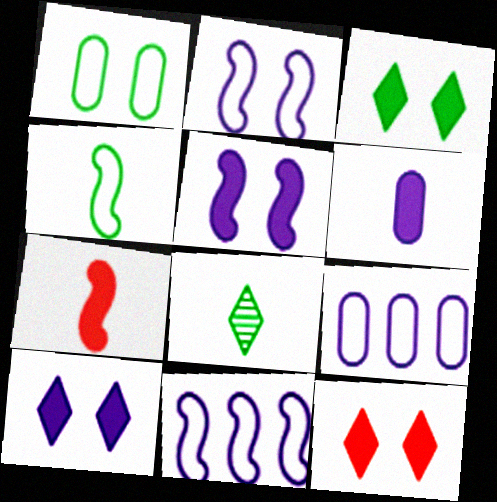[[3, 10, 12]]